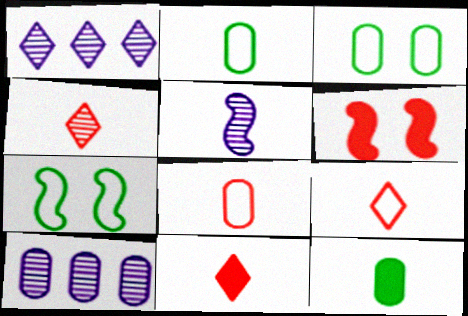[[1, 2, 6], 
[2, 5, 11], 
[4, 9, 11], 
[5, 9, 12], 
[7, 10, 11]]